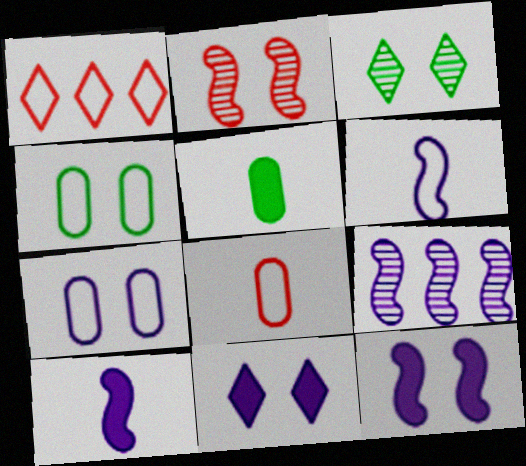[[1, 4, 6], 
[2, 4, 11], 
[6, 9, 12]]